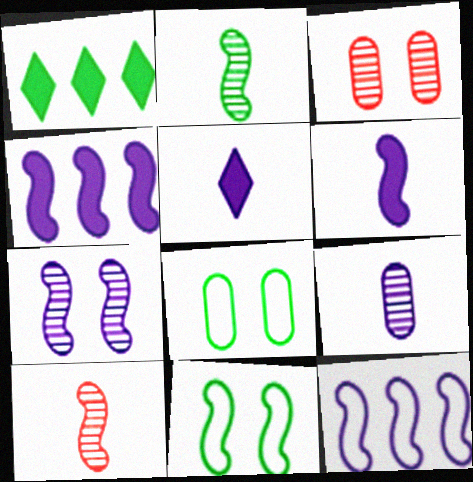[[1, 2, 8], 
[4, 10, 11], 
[6, 7, 12]]